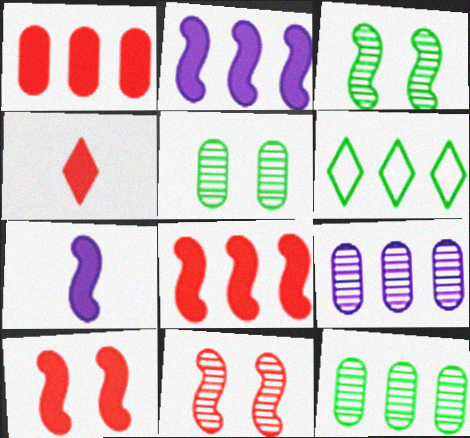[[1, 4, 10], 
[6, 8, 9]]